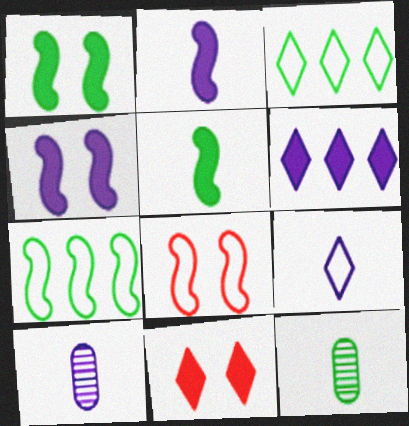[[1, 3, 12], 
[2, 9, 10], 
[6, 8, 12], 
[7, 10, 11]]